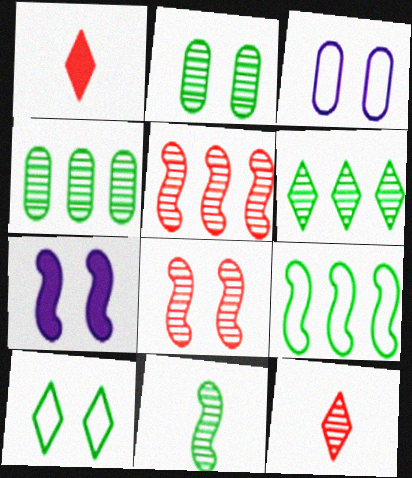[[2, 6, 11]]